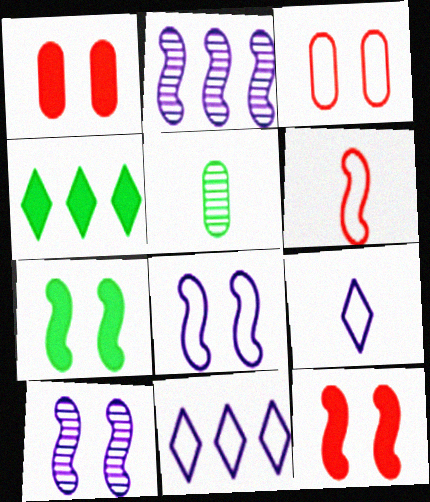[[2, 6, 7], 
[5, 11, 12]]